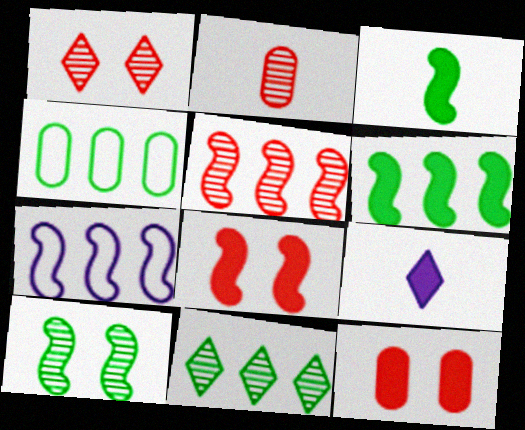[[1, 2, 5], 
[4, 6, 11], 
[5, 6, 7], 
[6, 9, 12]]